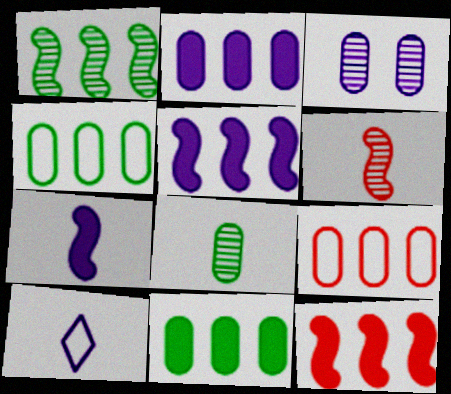[[3, 5, 10]]